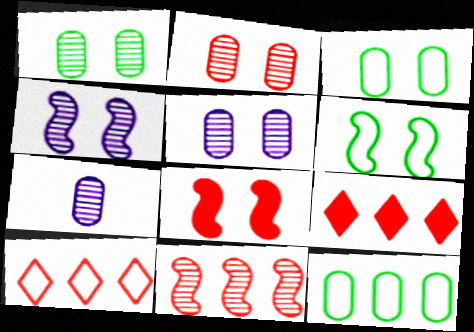[[1, 2, 5], 
[4, 6, 8], 
[6, 7, 9]]